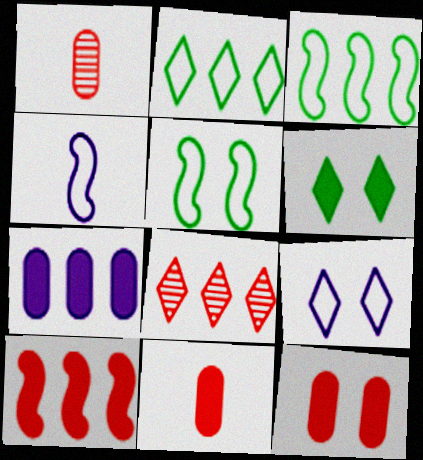[[3, 7, 8]]